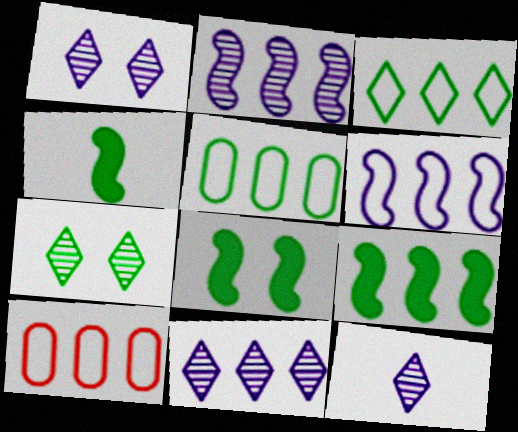[[1, 4, 10], 
[1, 11, 12], 
[3, 6, 10], 
[4, 5, 7], 
[4, 8, 9], 
[8, 10, 12], 
[9, 10, 11]]